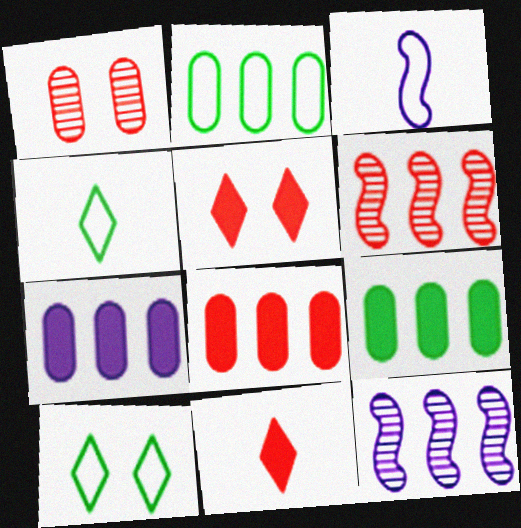[[7, 8, 9]]